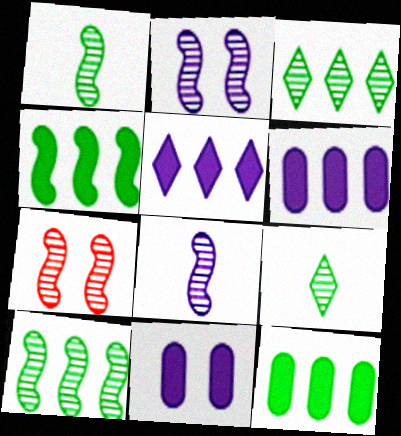[[7, 8, 10]]